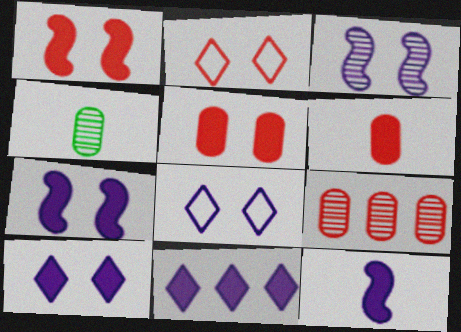[]